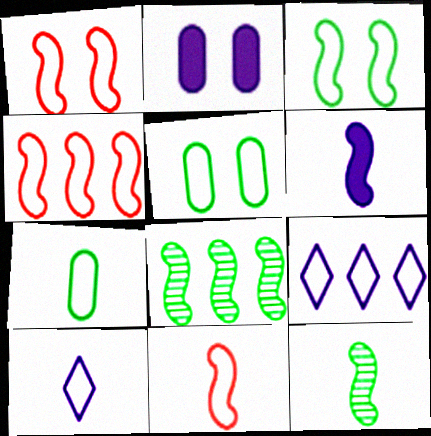[[1, 4, 11], 
[1, 6, 8], 
[1, 7, 9], 
[4, 5, 10], 
[5, 9, 11], 
[6, 11, 12], 
[7, 10, 11]]